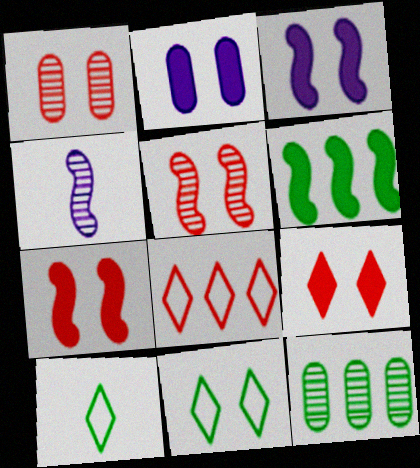[[1, 3, 11], 
[2, 5, 11]]